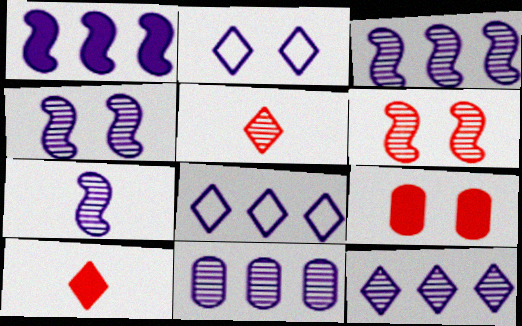[[1, 8, 11], 
[3, 4, 7], 
[3, 11, 12]]